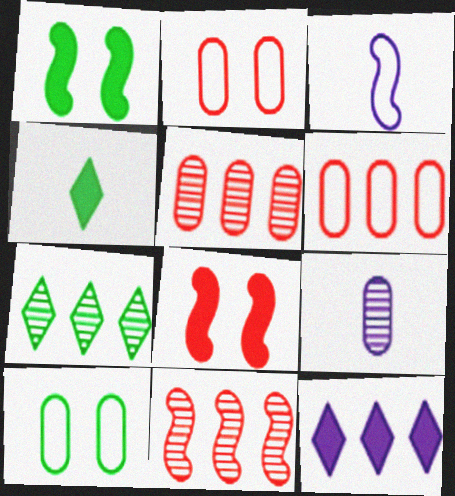[[1, 3, 11]]